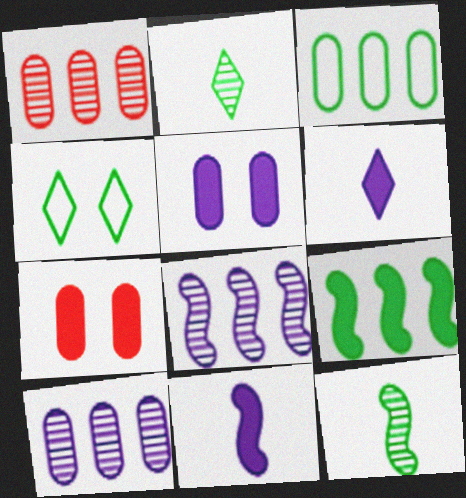[[1, 4, 11], 
[6, 7, 9]]